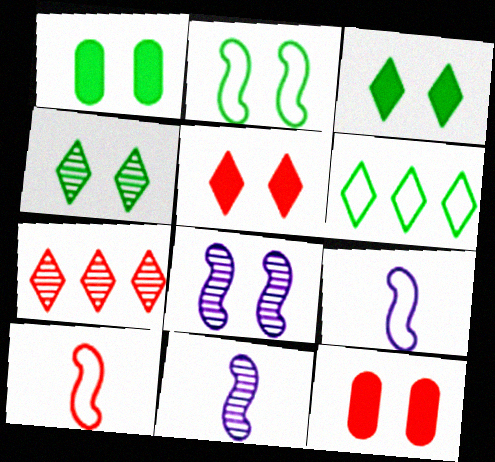[[1, 2, 4], 
[1, 7, 9], 
[6, 11, 12], 
[7, 10, 12]]